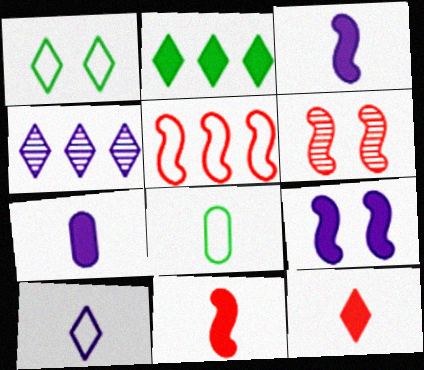[[1, 4, 12], 
[5, 6, 11]]